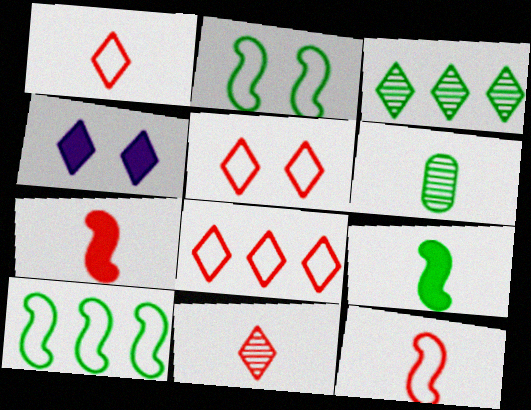[[1, 3, 4], 
[1, 5, 8]]